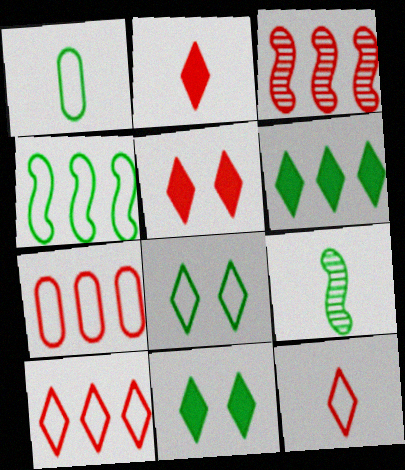[[1, 4, 8]]